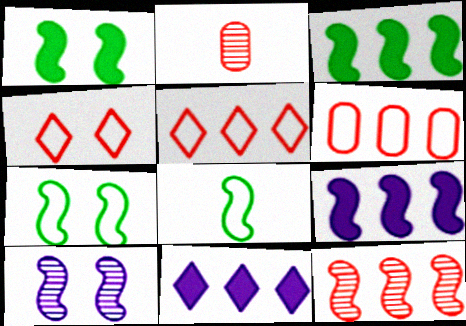[[2, 7, 11]]